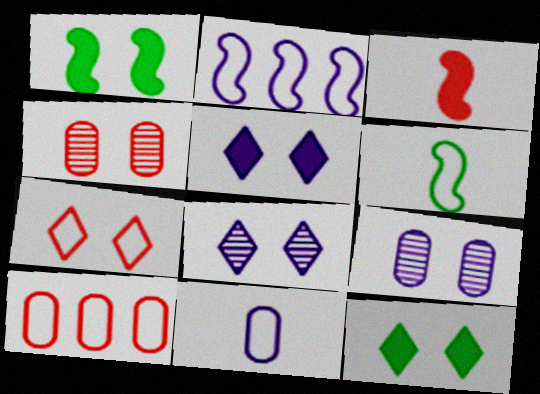[[1, 7, 9], 
[7, 8, 12]]